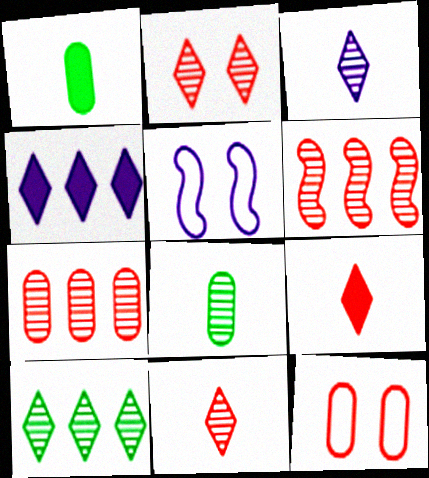[[2, 3, 10], 
[6, 9, 12]]